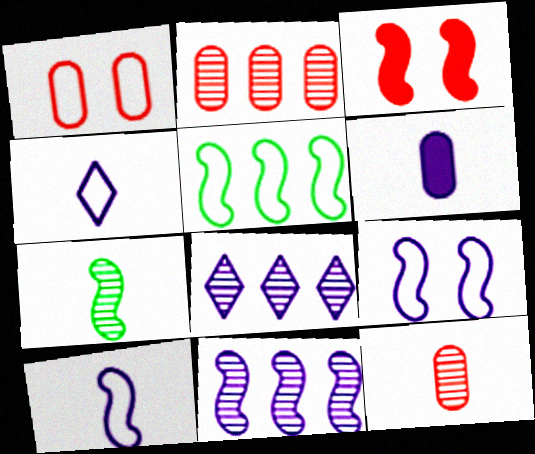[[1, 4, 5], 
[6, 8, 9]]